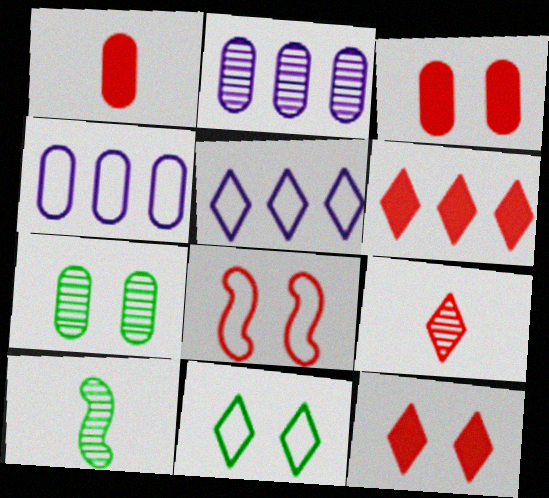[[1, 4, 7], 
[3, 5, 10], 
[4, 10, 12]]